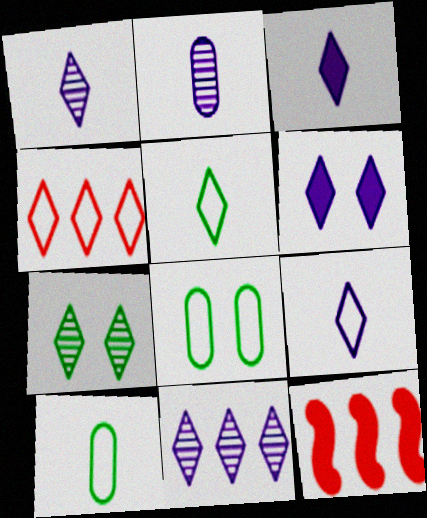[[1, 3, 9], 
[1, 8, 12], 
[3, 4, 7], 
[6, 9, 11]]